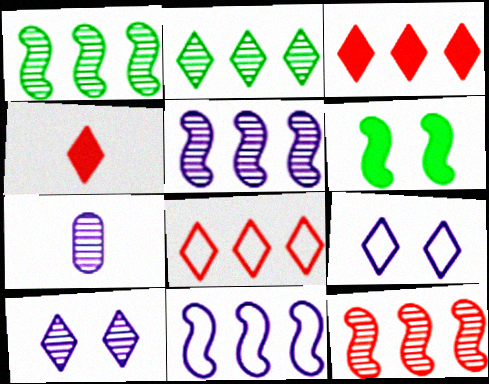[[1, 5, 12], 
[2, 4, 9], 
[5, 7, 10], 
[6, 7, 8]]